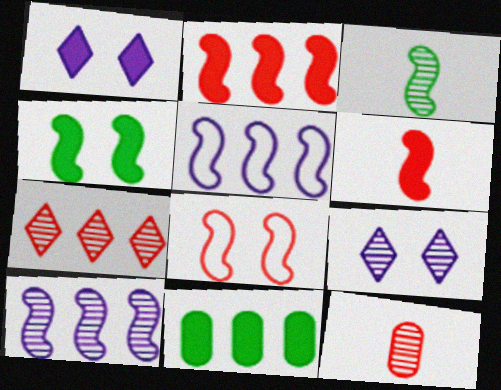[[1, 6, 11], 
[5, 7, 11]]